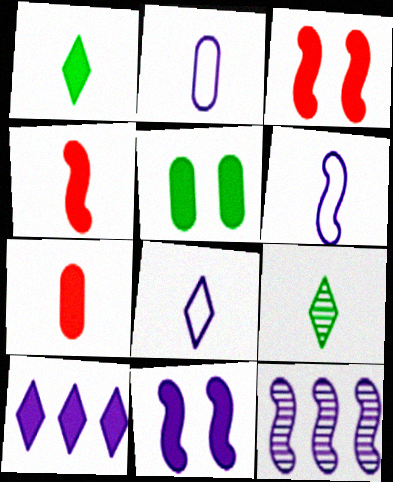[[2, 4, 9], 
[2, 6, 8], 
[4, 5, 10], 
[6, 7, 9], 
[6, 11, 12]]